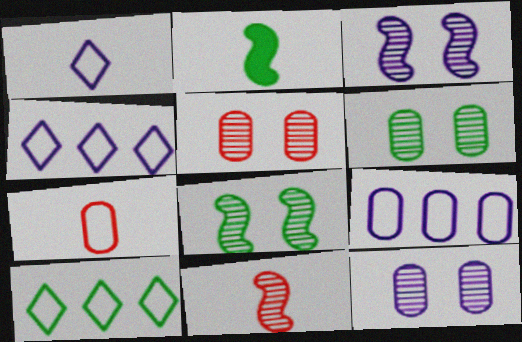[[2, 4, 5], 
[2, 6, 10], 
[5, 6, 12]]